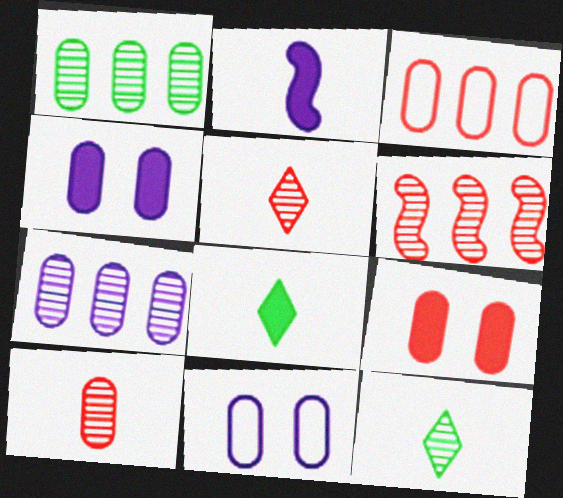[[3, 9, 10], 
[6, 8, 11]]